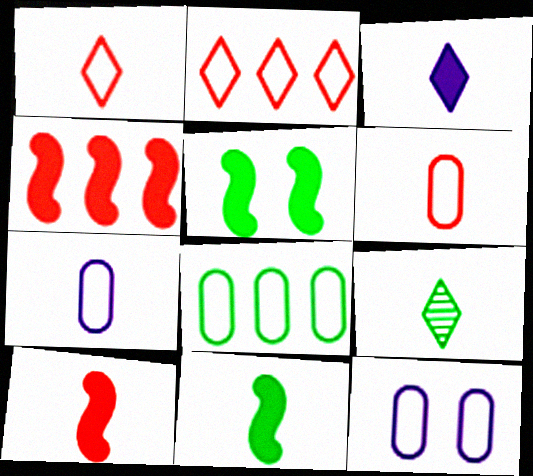[[1, 3, 9], 
[4, 9, 12], 
[5, 8, 9], 
[6, 8, 12], 
[7, 9, 10]]